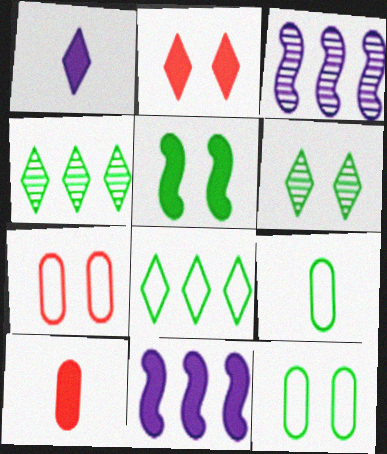[[2, 3, 9], 
[4, 5, 9], 
[5, 6, 12]]